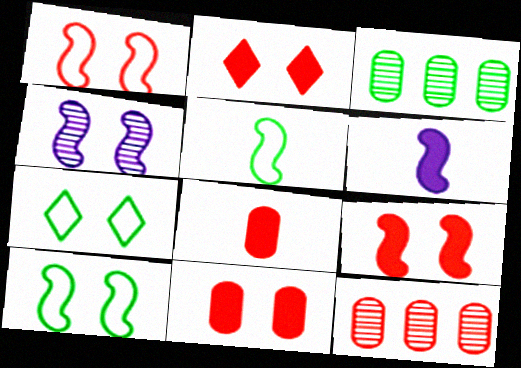[[2, 9, 11], 
[4, 7, 11], 
[4, 9, 10], 
[6, 7, 12]]